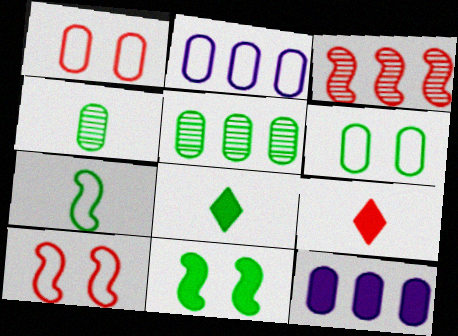[[1, 3, 9], 
[1, 4, 12], 
[4, 7, 8], 
[9, 11, 12]]